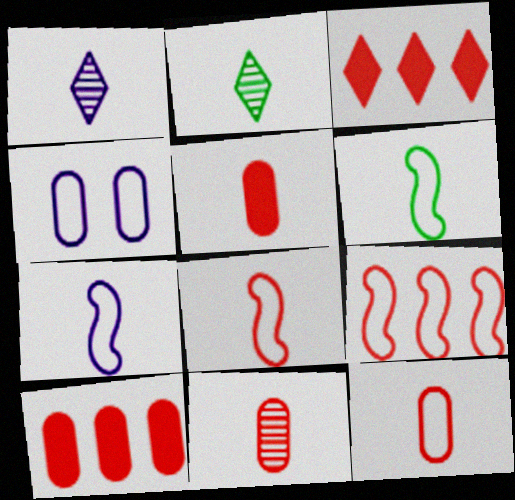[[1, 5, 6], 
[2, 5, 7], 
[5, 11, 12], 
[6, 7, 8]]